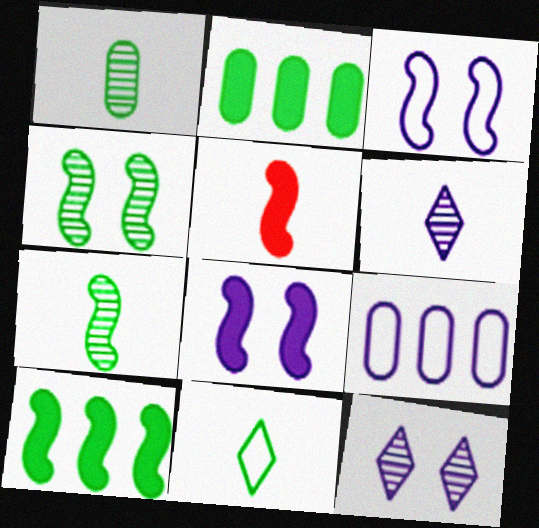[[2, 4, 11], 
[5, 8, 10], 
[6, 8, 9]]